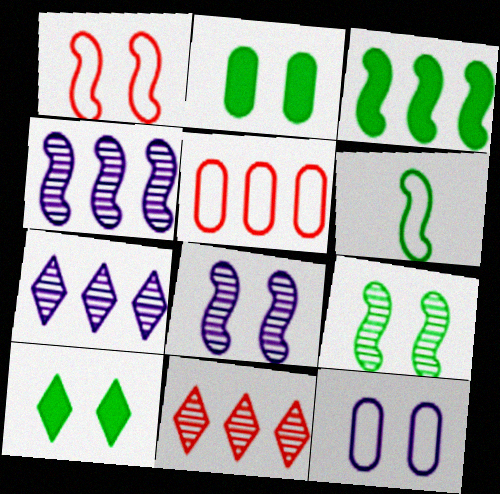[[3, 5, 7], 
[3, 6, 9]]